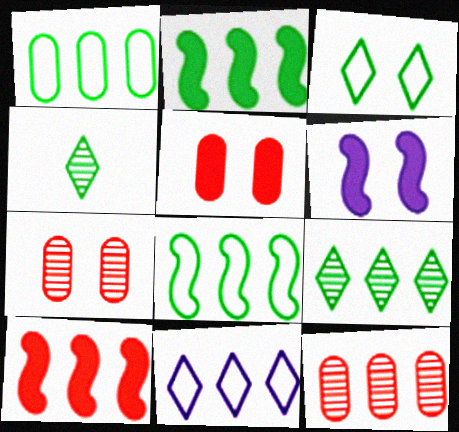[[1, 2, 9], 
[2, 11, 12], 
[3, 6, 7]]